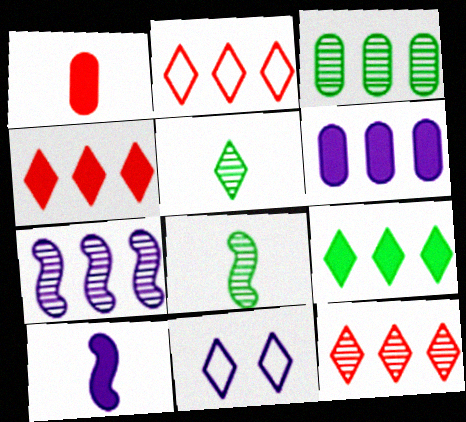[[2, 4, 12], 
[3, 7, 12], 
[4, 5, 11]]